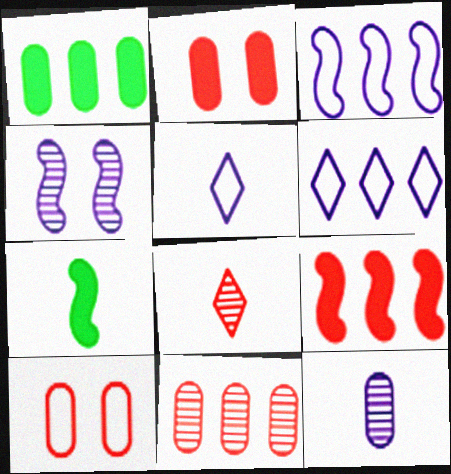[[1, 10, 12], 
[8, 9, 10]]